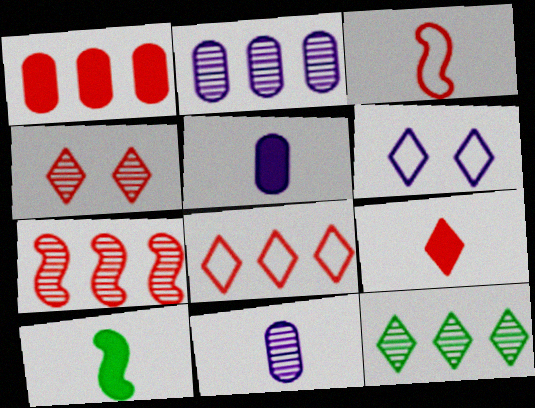[[1, 3, 4], 
[1, 7, 8], 
[2, 7, 12], 
[4, 8, 9], 
[5, 9, 10], 
[6, 9, 12]]